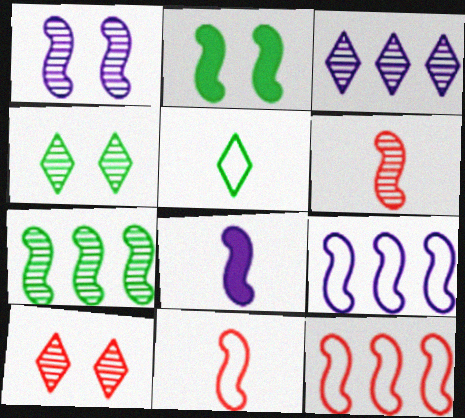[[1, 6, 7], 
[1, 8, 9], 
[2, 6, 9]]